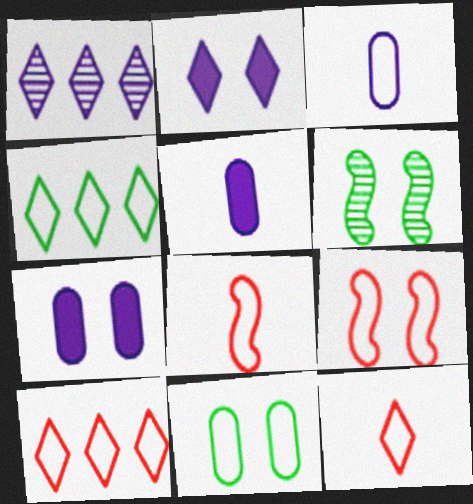[[3, 4, 9], 
[5, 6, 10]]